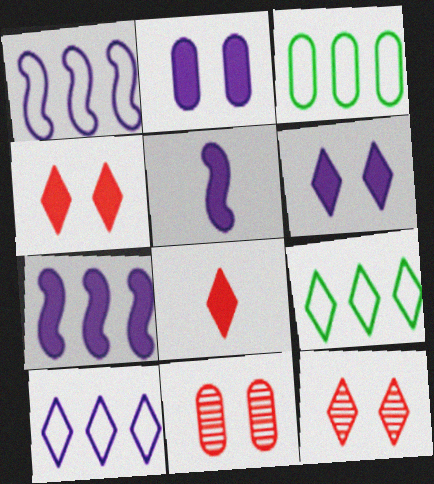[[3, 5, 12], 
[5, 9, 11]]